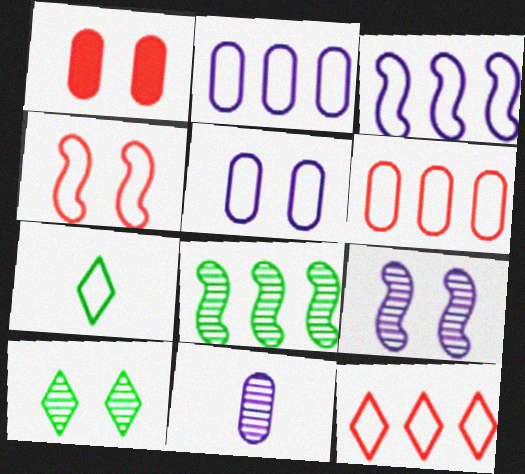[[2, 4, 7]]